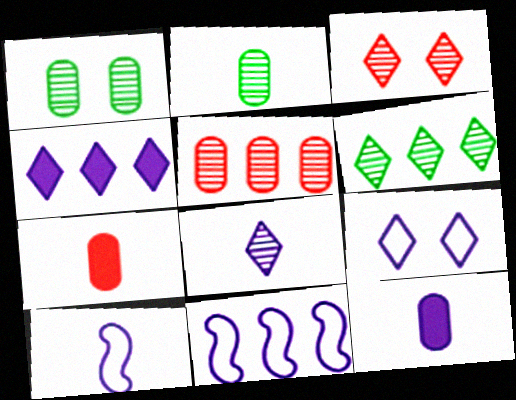[[3, 6, 8], 
[4, 8, 9], 
[8, 10, 12]]